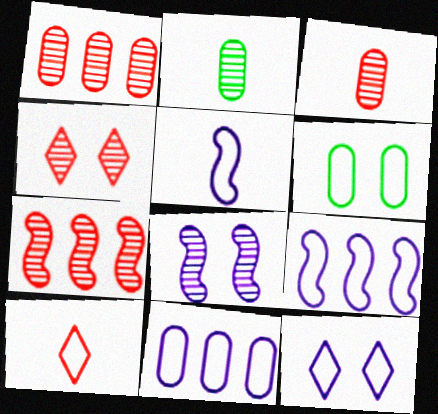[[3, 4, 7], 
[5, 11, 12], 
[6, 9, 10]]